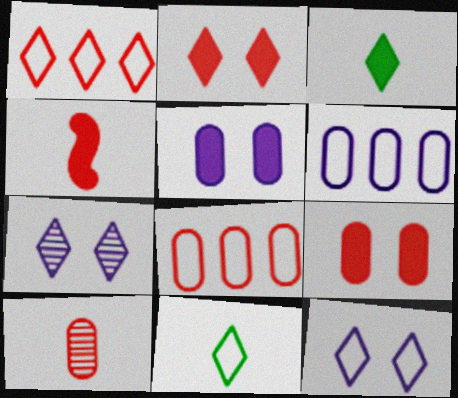[[1, 3, 7], 
[1, 11, 12], 
[8, 9, 10]]